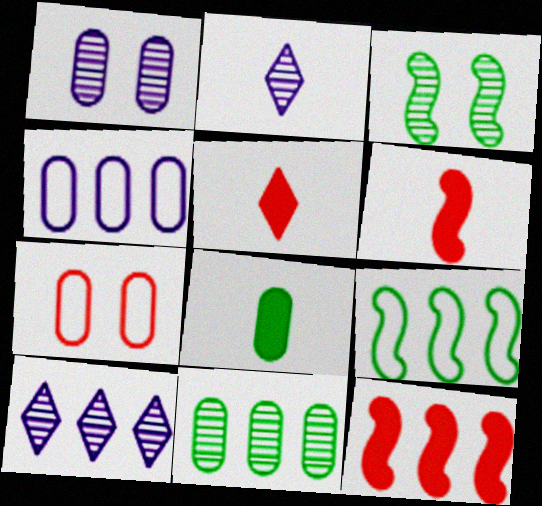[[1, 5, 9], 
[3, 4, 5]]